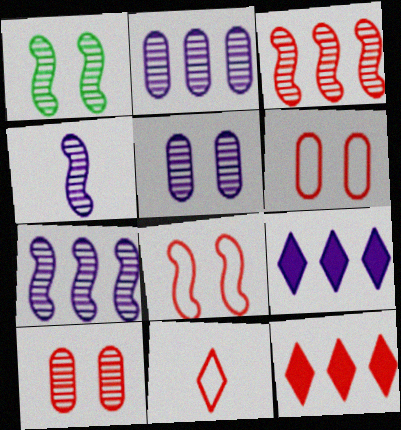[[1, 3, 4]]